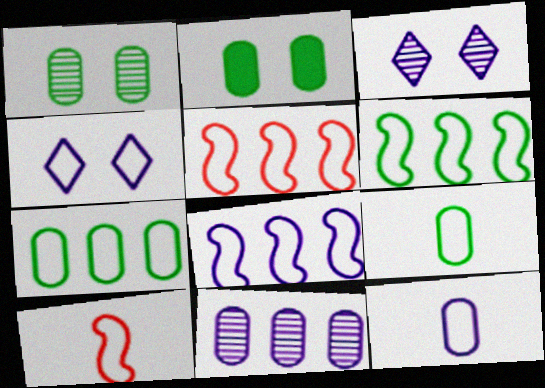[[4, 5, 9], 
[4, 7, 10], 
[4, 8, 12], 
[5, 6, 8]]